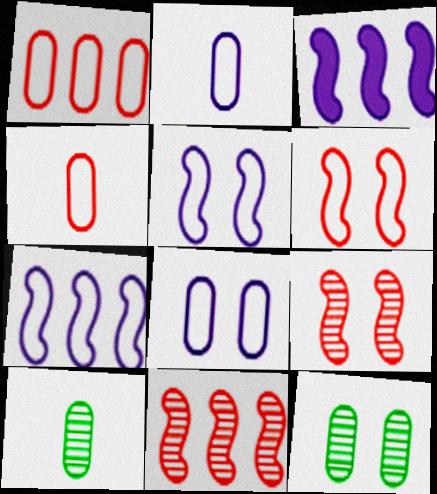[]